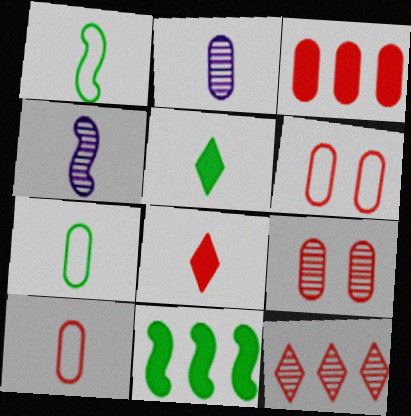[[1, 2, 8], 
[3, 9, 10], 
[4, 5, 10], 
[4, 7, 8]]